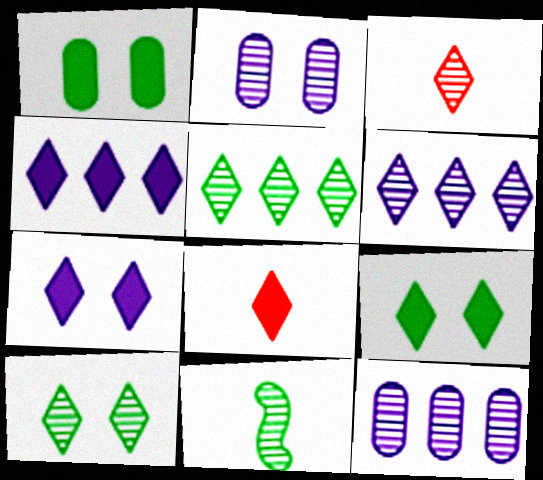[[3, 6, 10], 
[4, 8, 9]]